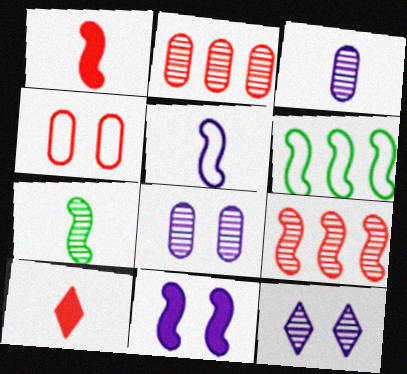[[1, 5, 7], 
[2, 7, 12], 
[4, 9, 10], 
[6, 8, 10]]